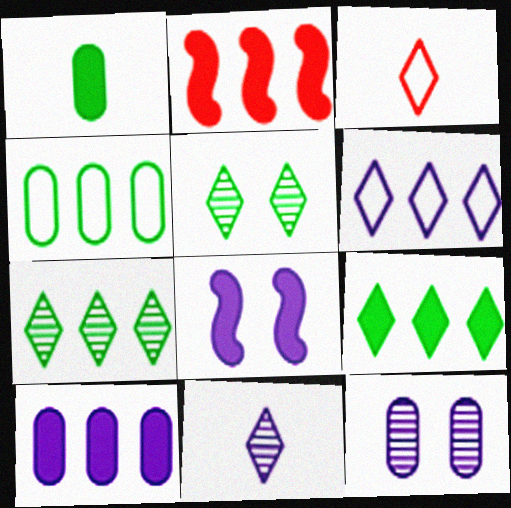[[2, 9, 10]]